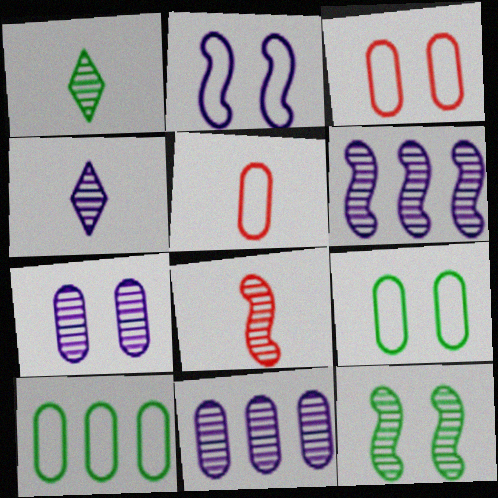[[4, 6, 7], 
[6, 8, 12]]